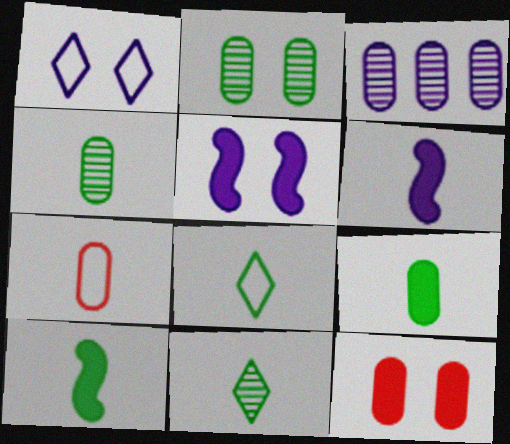[[1, 3, 6], 
[4, 8, 10], 
[6, 7, 11]]